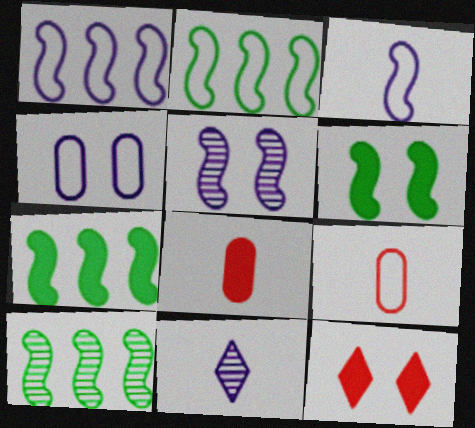[[2, 7, 10]]